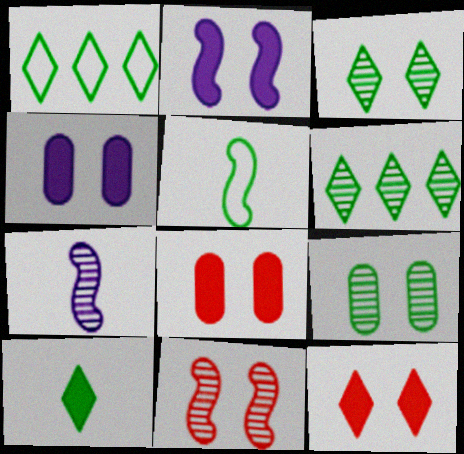[[1, 3, 10], 
[1, 7, 8]]